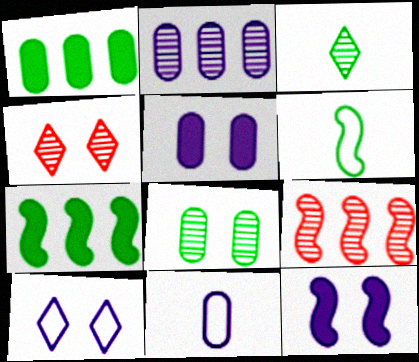[[2, 5, 11], 
[4, 7, 11], 
[6, 9, 12]]